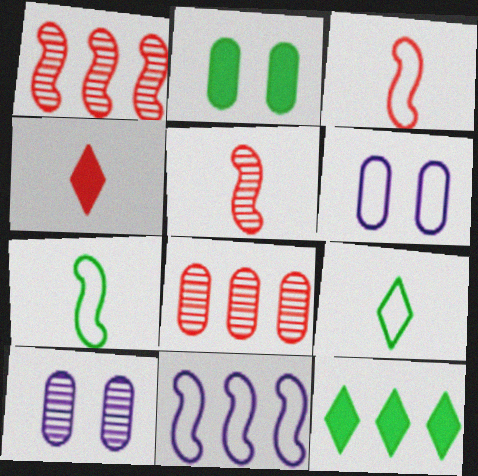[[3, 10, 12], 
[5, 6, 12], 
[8, 11, 12]]